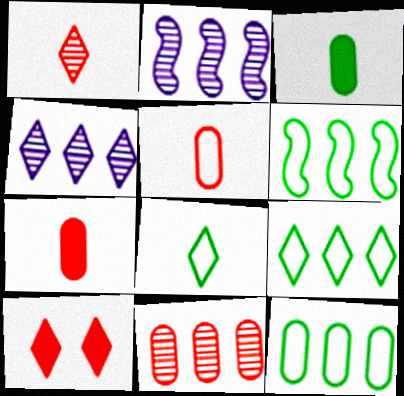[[4, 8, 10], 
[6, 9, 12]]